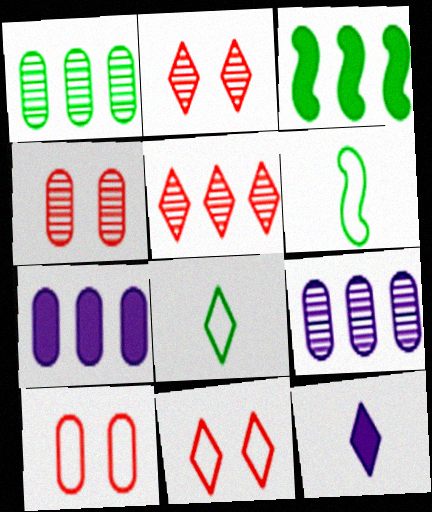[[2, 6, 7]]